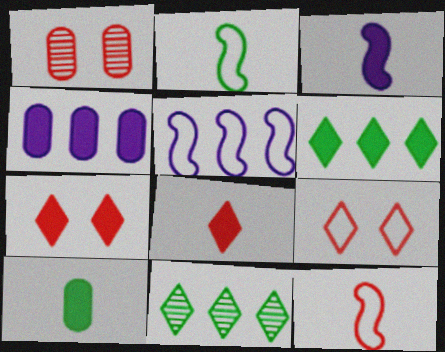[[3, 8, 10]]